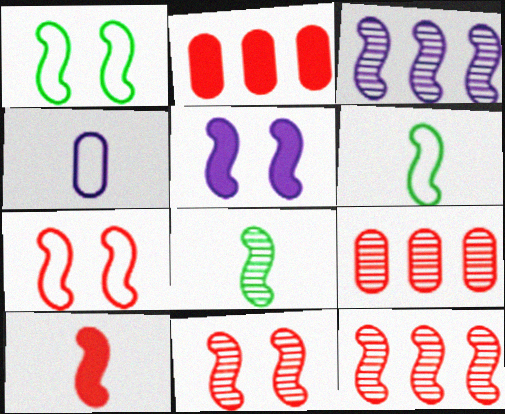[[1, 3, 10], 
[1, 5, 11], 
[3, 8, 11], 
[5, 6, 12], 
[7, 10, 12]]